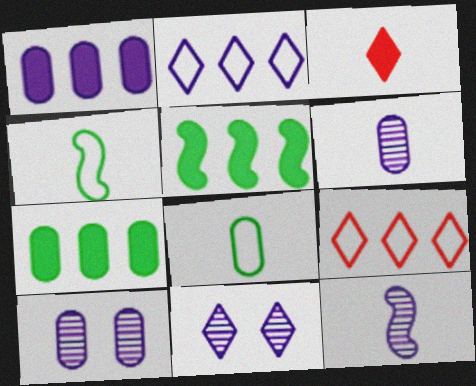[[3, 4, 6], 
[3, 8, 12]]